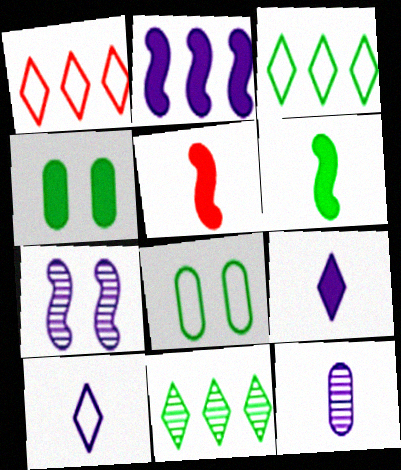[[6, 8, 11]]